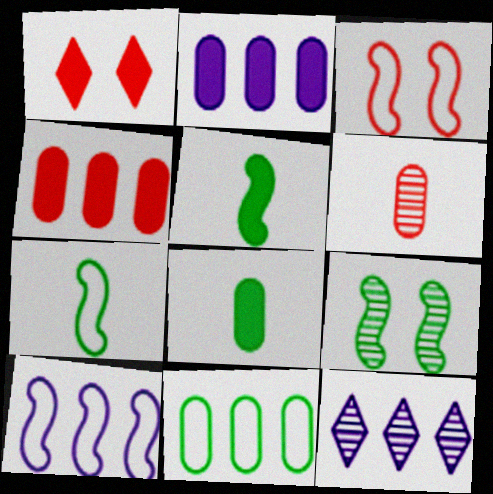[[1, 2, 5], 
[2, 10, 12], 
[3, 7, 10], 
[3, 8, 12], 
[6, 9, 12]]